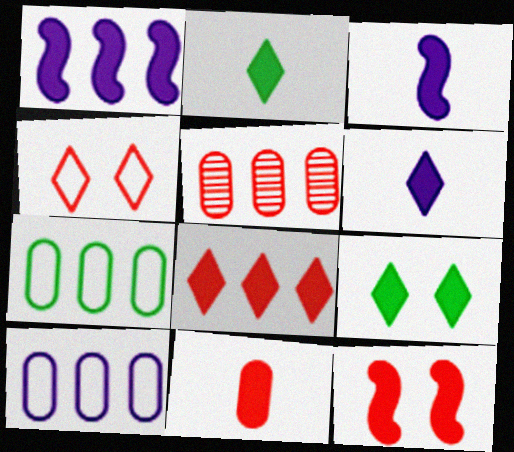[[1, 9, 11], 
[2, 3, 11], 
[6, 8, 9], 
[8, 11, 12]]